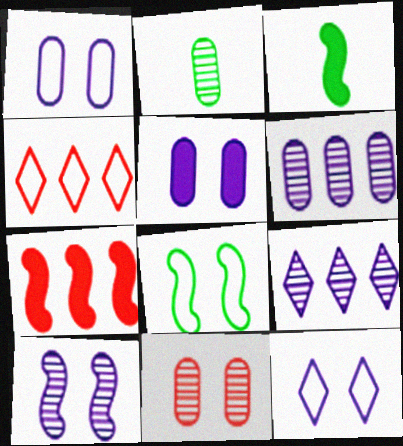[[2, 6, 11], 
[2, 7, 12], 
[5, 10, 12]]